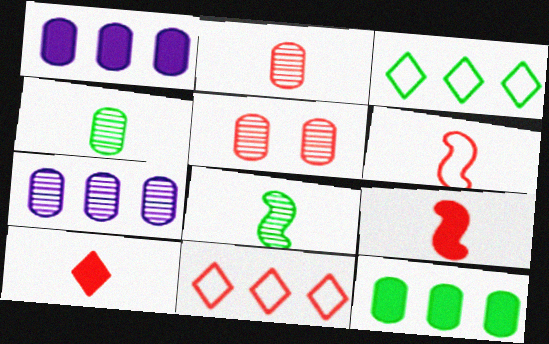[[2, 6, 10], 
[4, 5, 7], 
[5, 9, 11]]